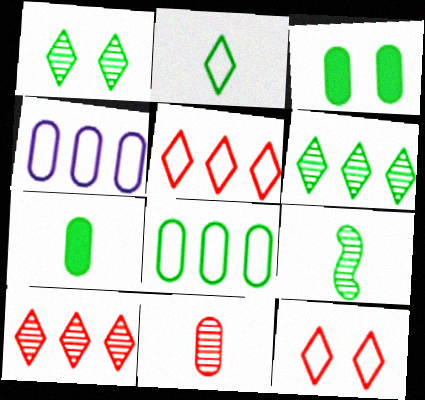[[2, 7, 9], 
[3, 4, 11]]